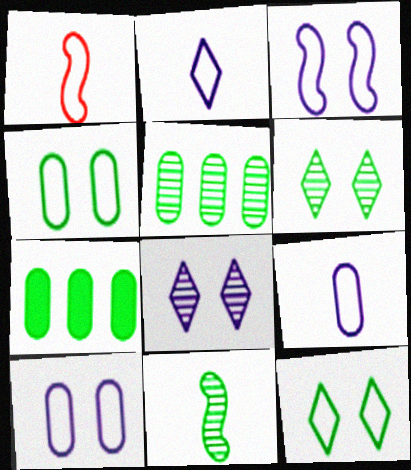[[1, 7, 8], 
[5, 6, 11], 
[7, 11, 12]]